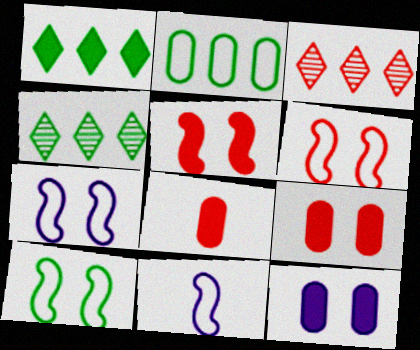[[3, 6, 8], 
[4, 7, 8], 
[4, 9, 11], 
[6, 7, 10]]